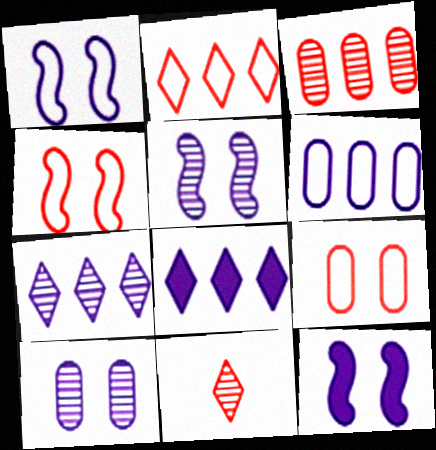[[1, 5, 12]]